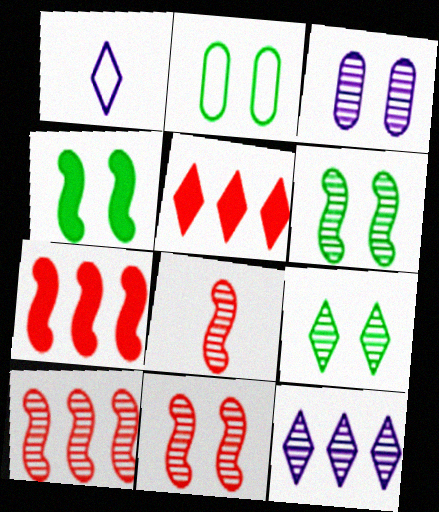[[1, 5, 9], 
[2, 4, 9], 
[3, 9, 11], 
[8, 10, 11]]